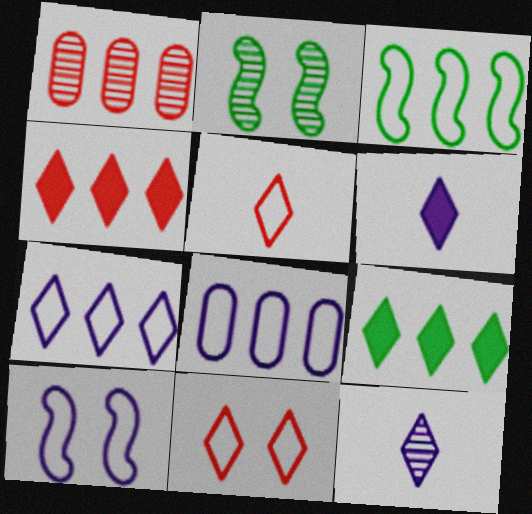[[1, 2, 12], 
[9, 11, 12]]